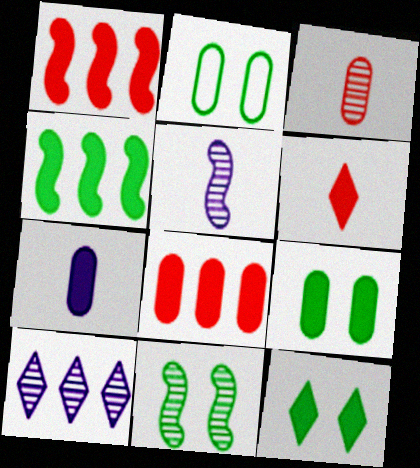[[1, 7, 12], 
[2, 11, 12], 
[3, 10, 11], 
[7, 8, 9]]